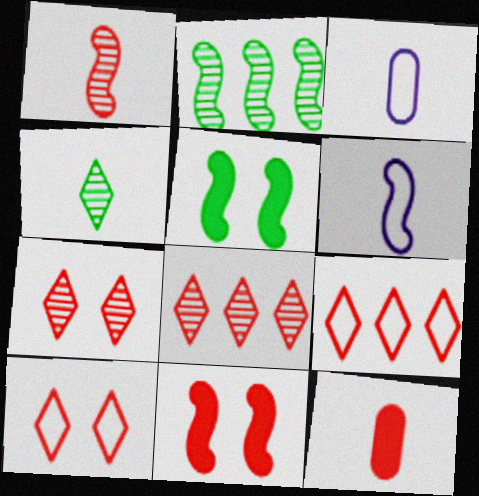[[2, 6, 11], 
[3, 5, 8], 
[4, 6, 12]]